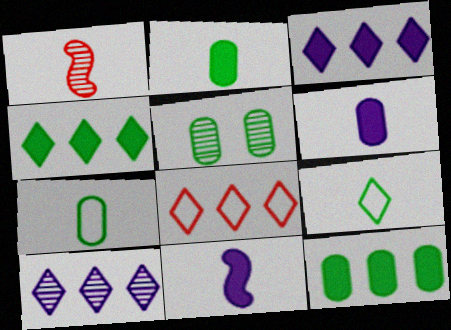[[1, 5, 10], 
[1, 6, 9], 
[4, 8, 10], 
[5, 7, 12], 
[5, 8, 11]]